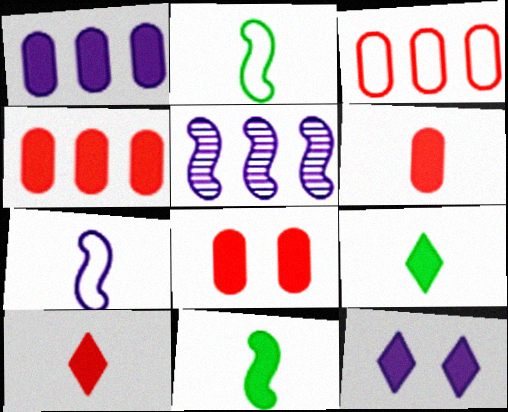[[4, 6, 8], 
[4, 11, 12]]